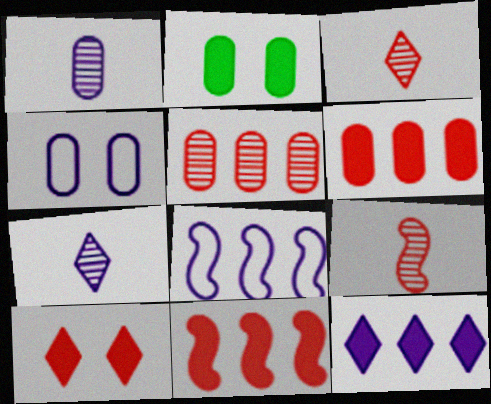[[2, 3, 8]]